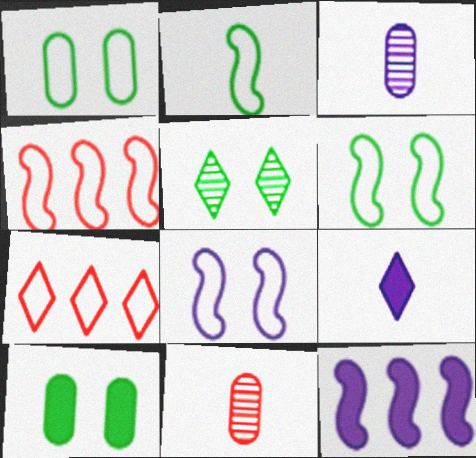[[2, 4, 8], 
[2, 9, 11], 
[5, 6, 10], 
[5, 7, 9]]